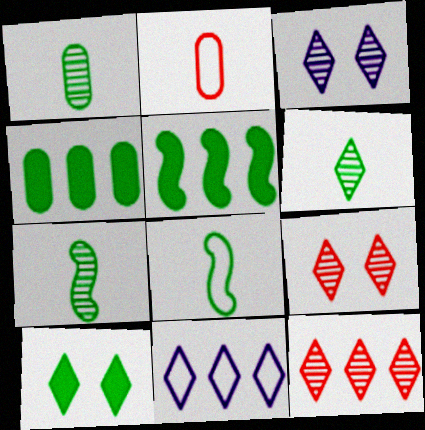[[1, 6, 7], 
[2, 3, 5], 
[3, 6, 12]]